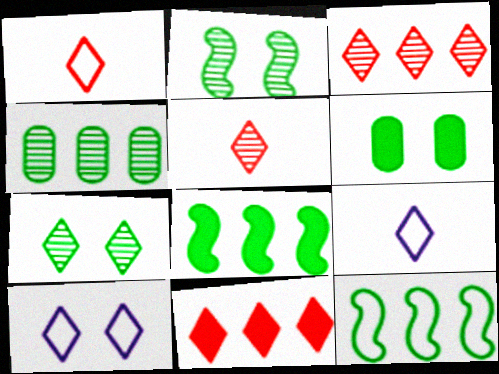[[7, 9, 11]]